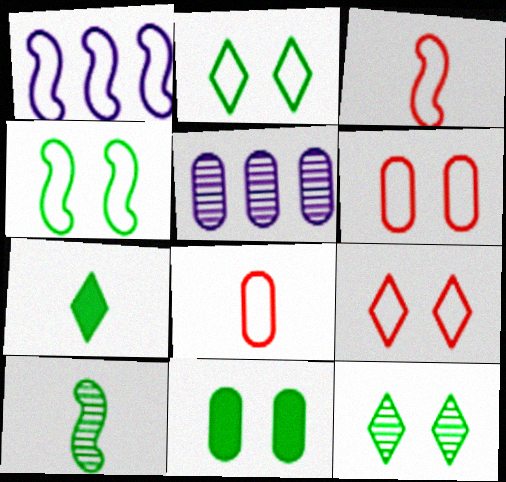[[1, 2, 8], 
[1, 3, 4], 
[4, 11, 12], 
[5, 8, 11]]